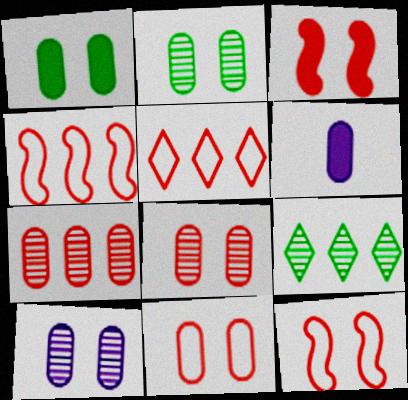[[1, 10, 11], 
[2, 8, 10], 
[6, 9, 12]]